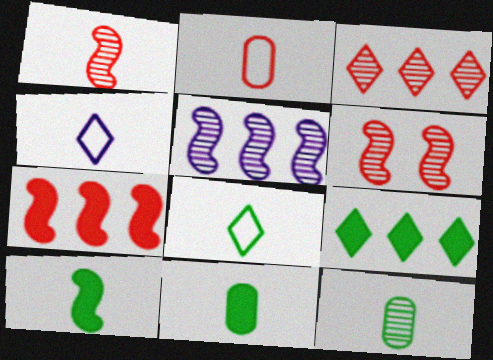[[1, 4, 11], 
[8, 10, 12]]